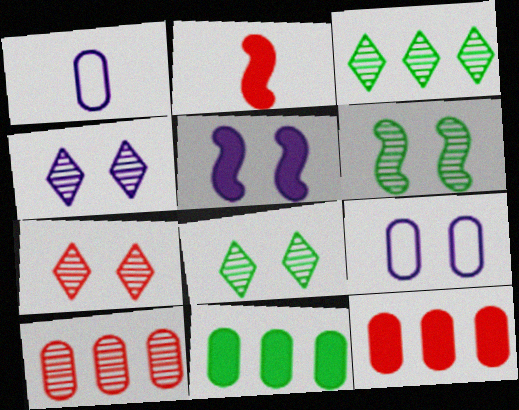[[2, 3, 9], 
[4, 5, 9], 
[4, 7, 8]]